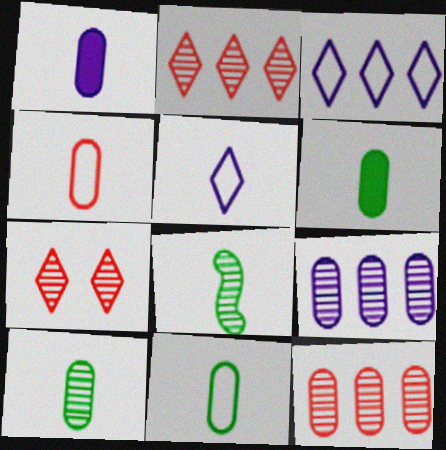[[1, 4, 10], 
[6, 10, 11], 
[7, 8, 9]]